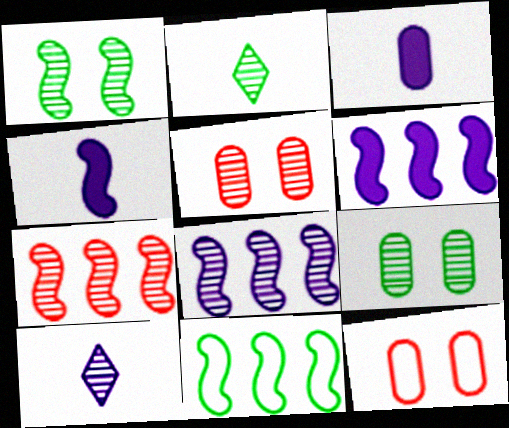[[2, 5, 8], 
[2, 6, 12], 
[6, 7, 11], 
[7, 9, 10]]